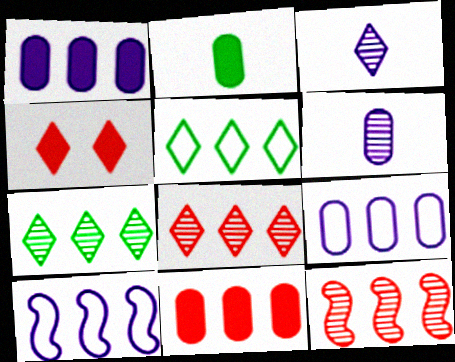[[1, 5, 12], 
[3, 4, 5], 
[7, 10, 11]]